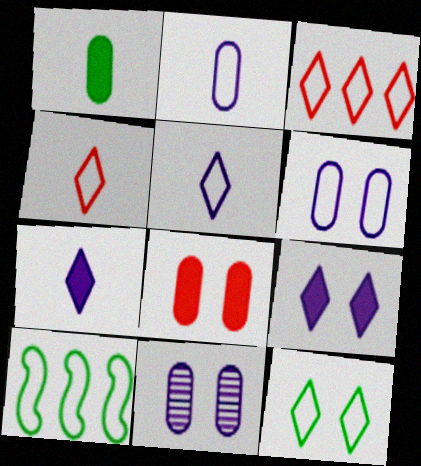[[3, 5, 12], 
[4, 6, 10]]